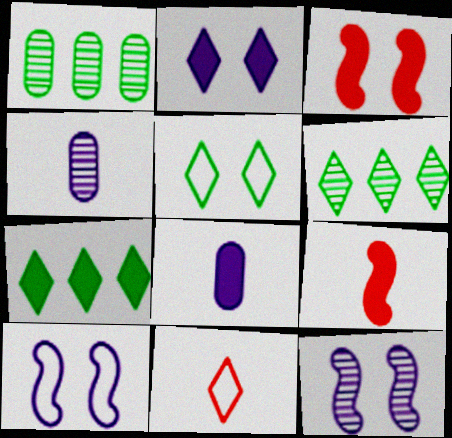[[2, 6, 11], 
[3, 7, 8]]